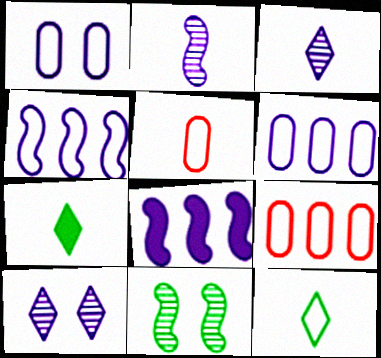[[1, 3, 8], 
[2, 5, 7]]